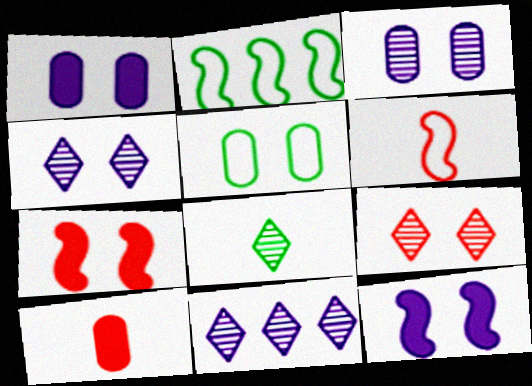[[2, 4, 10], 
[4, 5, 7], 
[5, 9, 12], 
[8, 9, 11]]